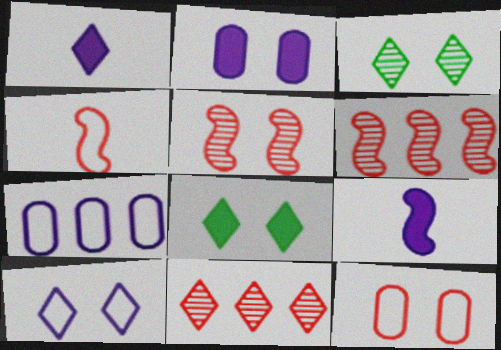[]